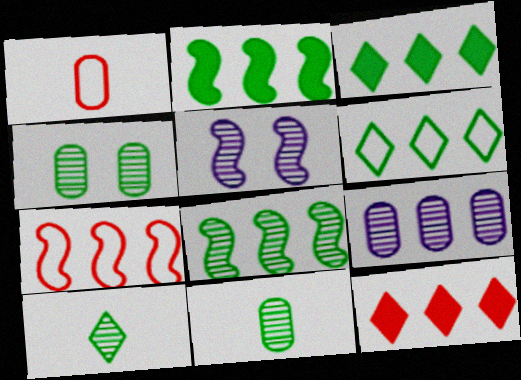[[1, 3, 5], 
[3, 7, 9], 
[4, 8, 10]]